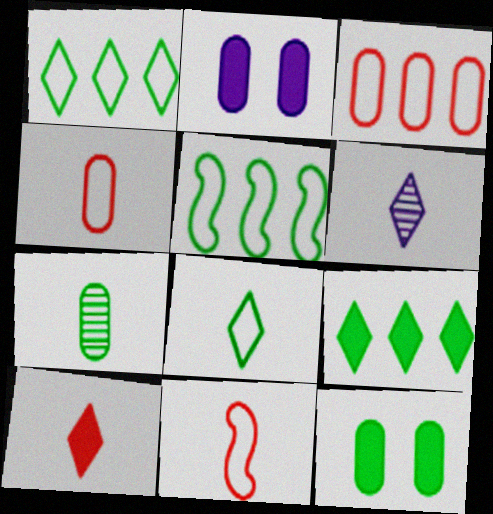[[2, 3, 7], 
[6, 8, 10]]